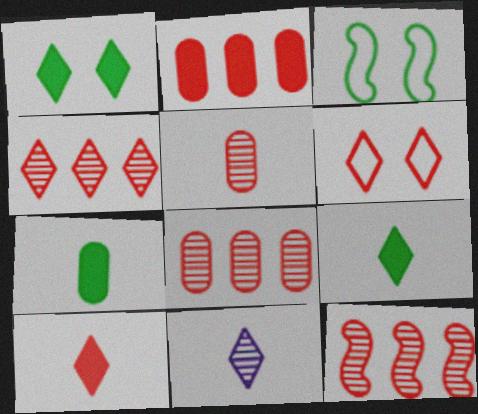[[2, 3, 11], 
[4, 6, 10], 
[4, 8, 12]]